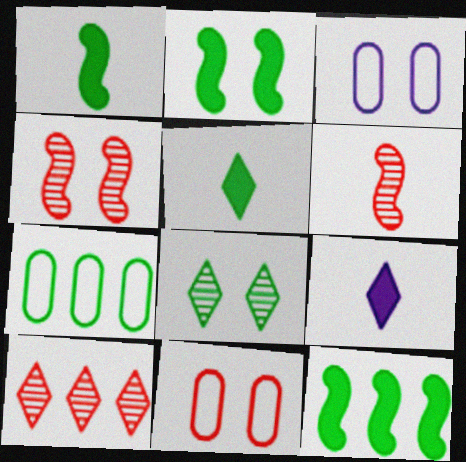[[1, 2, 12], 
[1, 3, 10], 
[1, 7, 8], 
[4, 7, 9]]